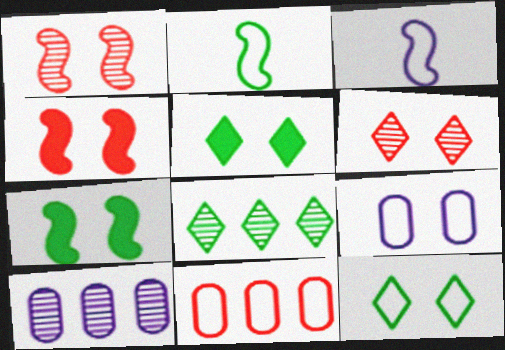[[1, 5, 9], 
[3, 11, 12], 
[6, 7, 9]]